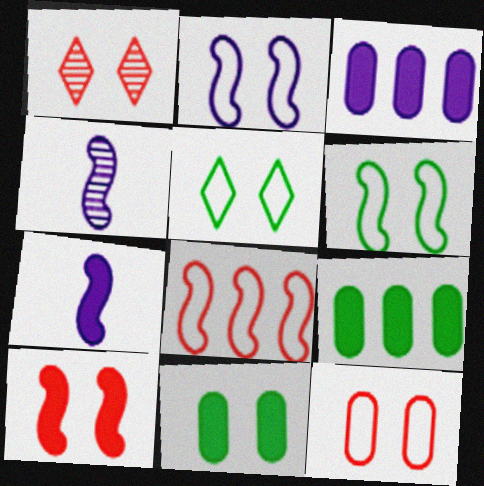[[1, 2, 11], 
[1, 10, 12], 
[2, 5, 12]]